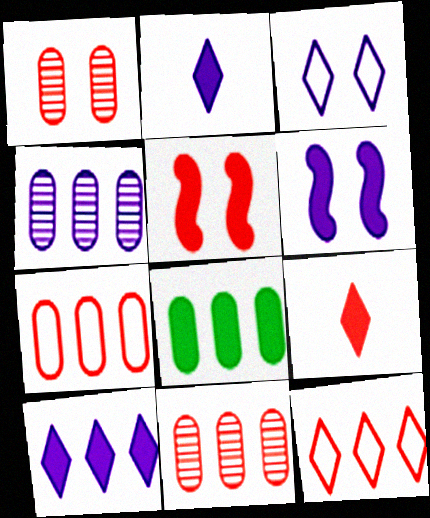[[2, 5, 8], 
[4, 7, 8], 
[6, 8, 9]]